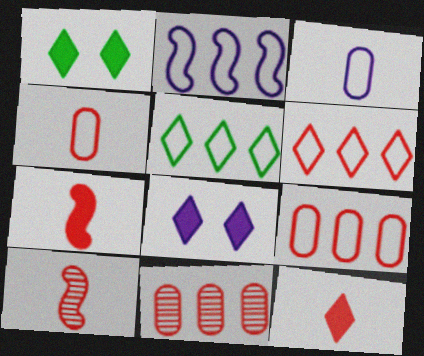[[2, 5, 9], 
[4, 10, 12]]